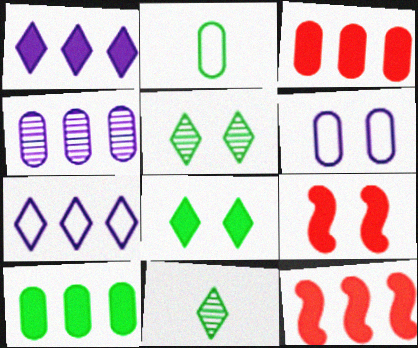[[1, 10, 12], 
[5, 6, 9], 
[6, 11, 12]]